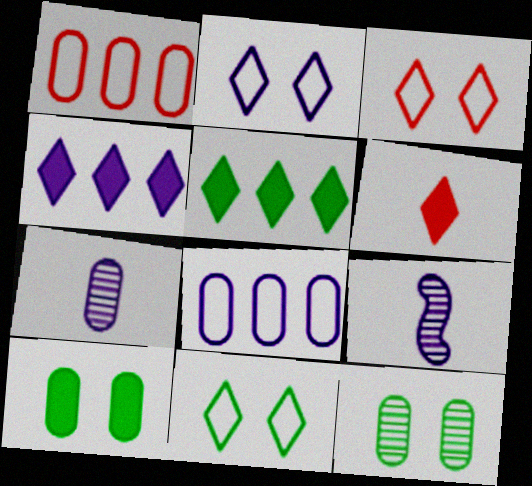[[1, 7, 10], 
[2, 3, 11]]